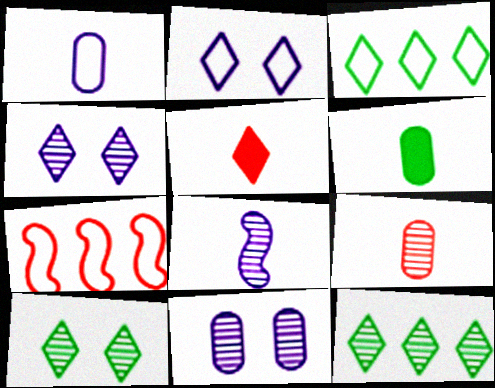[[1, 6, 9], 
[2, 5, 12], 
[3, 4, 5], 
[4, 6, 7]]